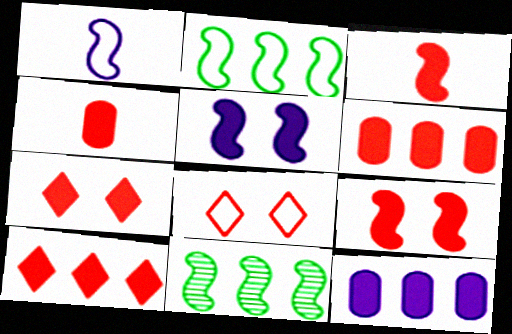[[1, 9, 11], 
[3, 6, 7], 
[4, 9, 10]]